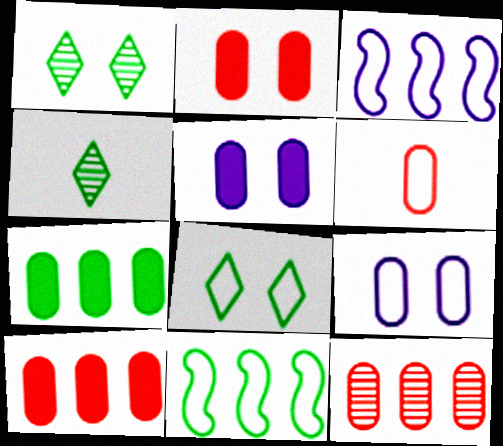[[2, 3, 4], 
[2, 6, 12], 
[3, 6, 8]]